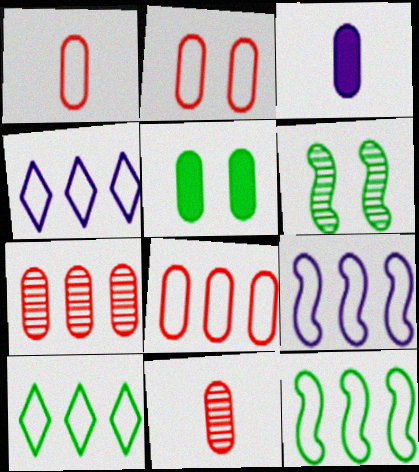[[1, 2, 8], 
[4, 8, 12], 
[8, 9, 10]]